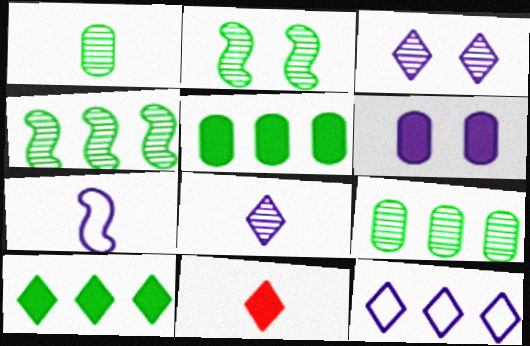[[1, 7, 11]]